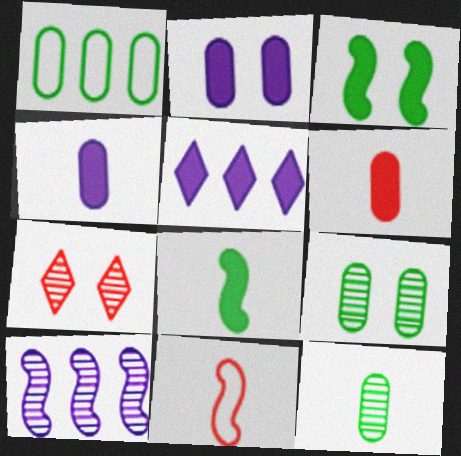[[3, 5, 6], 
[3, 10, 11], 
[5, 9, 11], 
[7, 10, 12]]